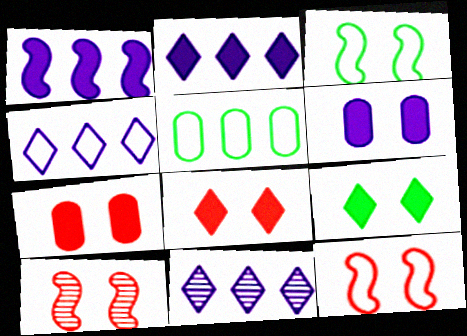[[2, 4, 11]]